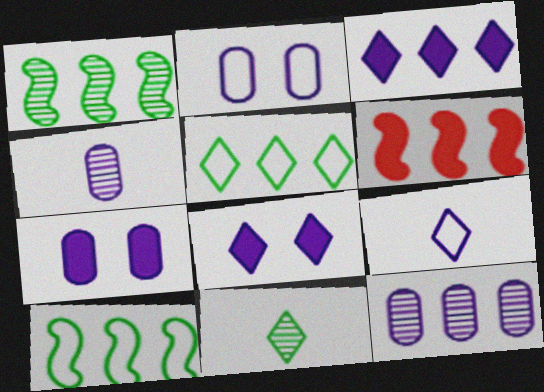[[2, 6, 11], 
[5, 6, 12]]